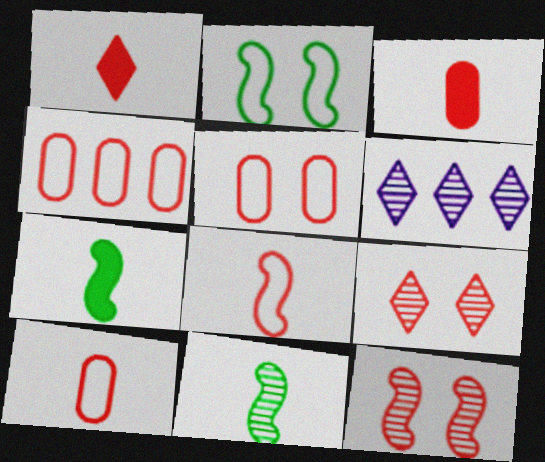[[1, 4, 12], 
[2, 3, 6], 
[4, 5, 10], 
[5, 6, 7]]